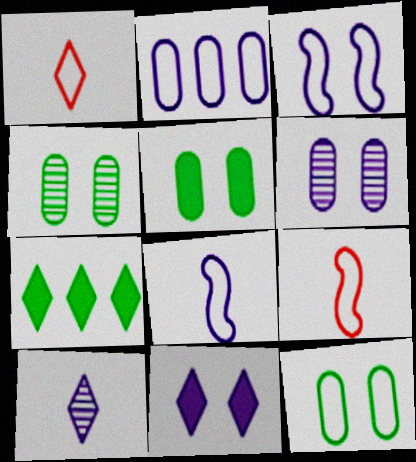[[3, 6, 11], 
[4, 5, 12], 
[6, 7, 9]]